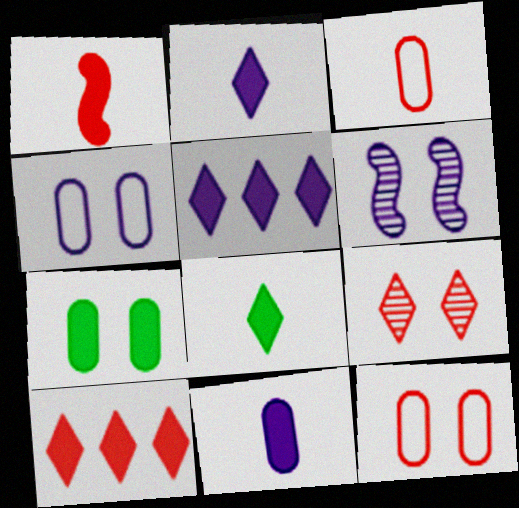[[1, 5, 7], 
[1, 8, 11]]